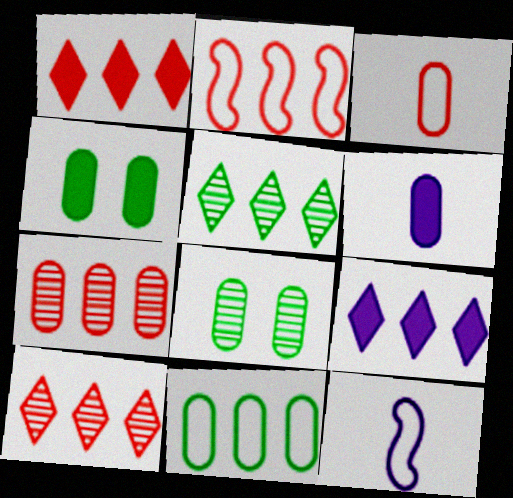[[1, 2, 7], 
[1, 8, 12], 
[4, 10, 12]]